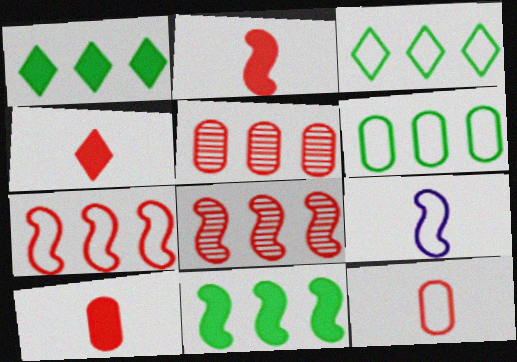[[2, 4, 10]]